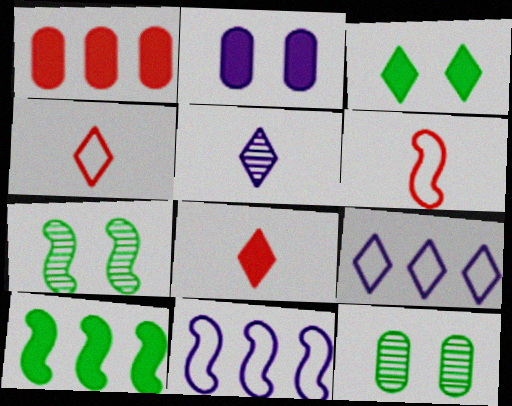[[2, 5, 11], 
[2, 8, 10], 
[8, 11, 12]]